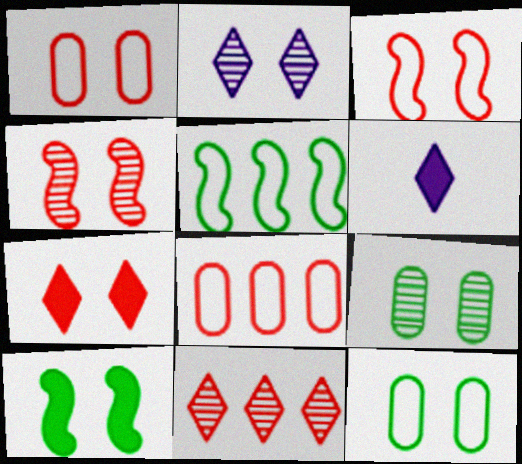[[1, 2, 10], 
[1, 4, 7], 
[2, 4, 9]]